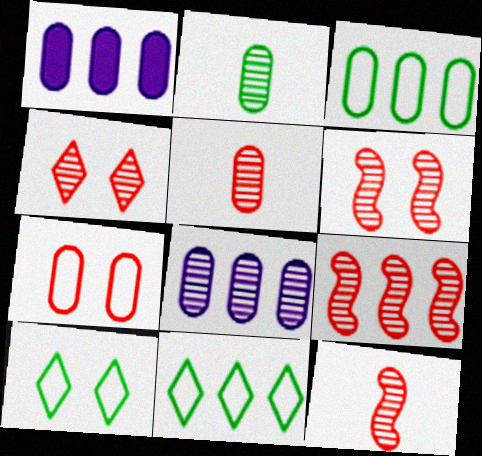[[1, 2, 7], 
[1, 9, 11], 
[1, 10, 12], 
[4, 5, 9], 
[6, 9, 12]]